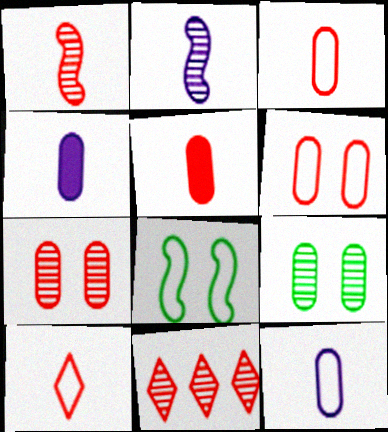[[1, 5, 10], 
[1, 7, 11], 
[2, 9, 11], 
[4, 8, 11]]